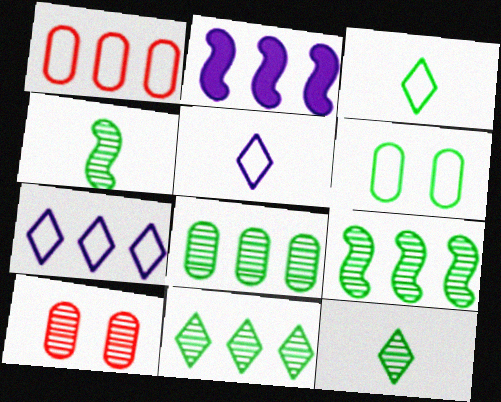[[1, 2, 11], 
[2, 3, 10], 
[8, 9, 11]]